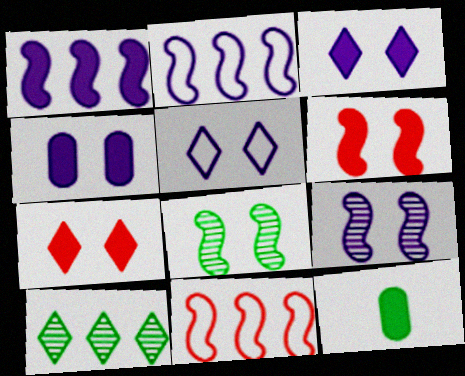[[1, 7, 12], 
[4, 5, 9]]